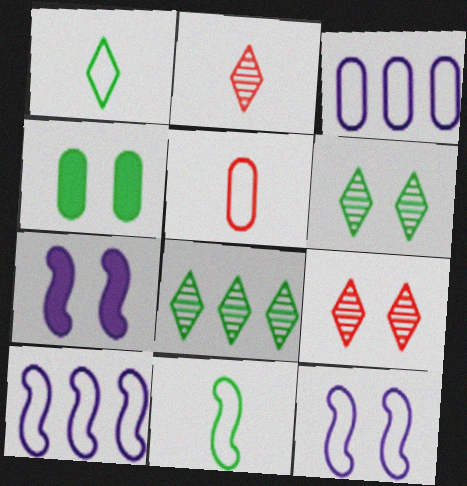[[2, 4, 10], 
[4, 8, 11], 
[4, 9, 12], 
[5, 7, 8]]